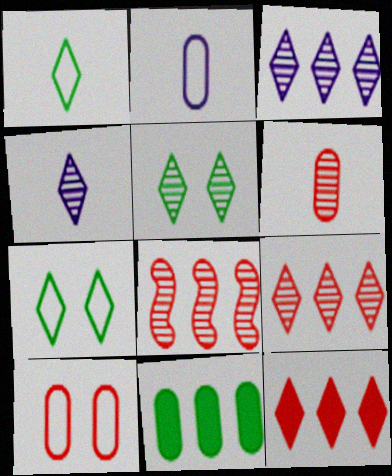[[4, 5, 9], 
[4, 7, 12]]